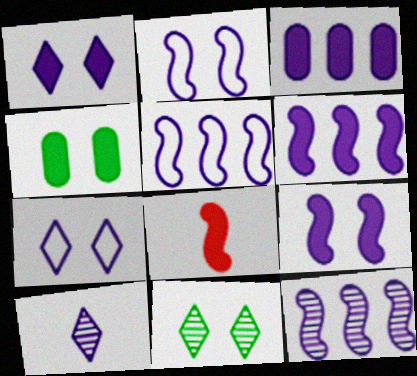[[2, 3, 10], 
[5, 6, 12]]